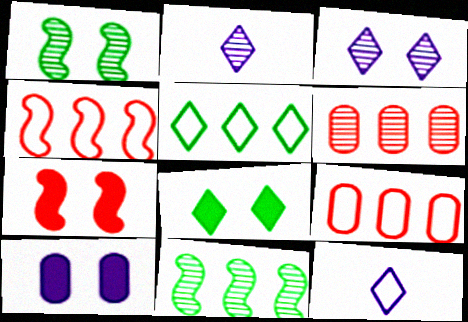[[1, 2, 6], 
[7, 8, 10]]